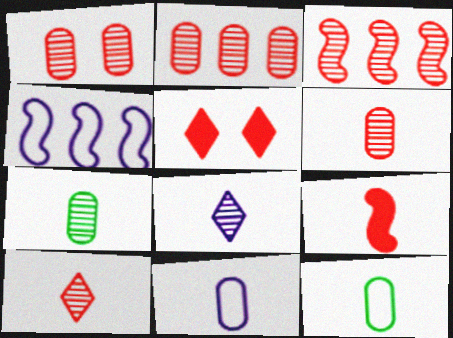[[1, 2, 6], 
[1, 3, 10], 
[4, 5, 7], 
[8, 9, 12]]